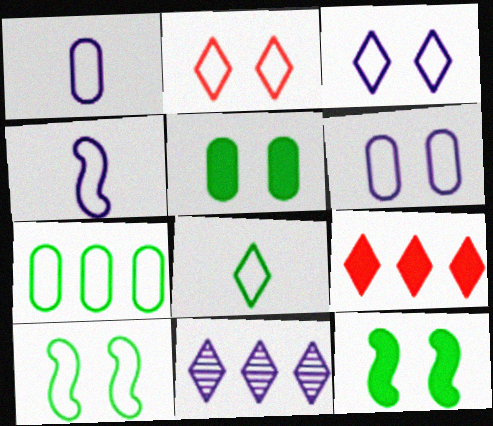[[2, 4, 7], 
[2, 6, 10], 
[7, 8, 10]]